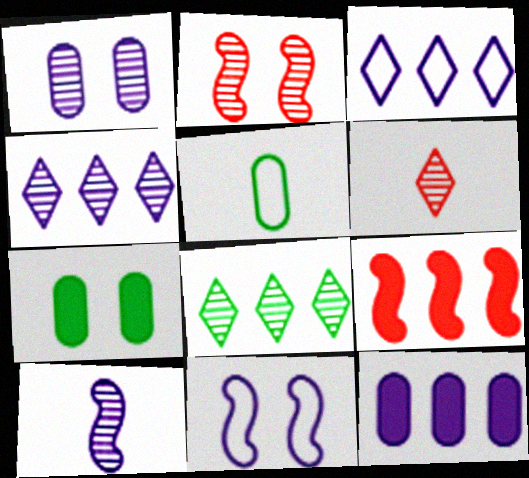[[1, 4, 10]]